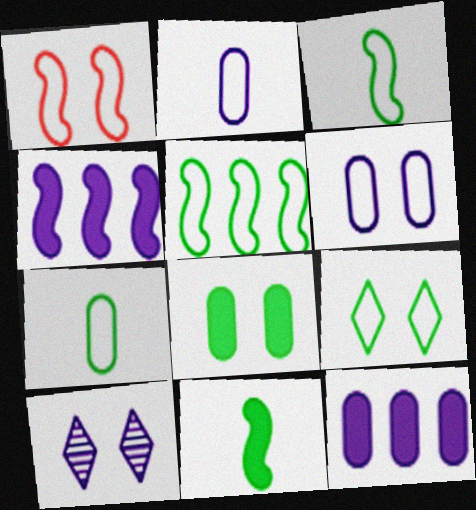[[1, 6, 9], 
[1, 8, 10], 
[2, 4, 10], 
[5, 7, 9]]